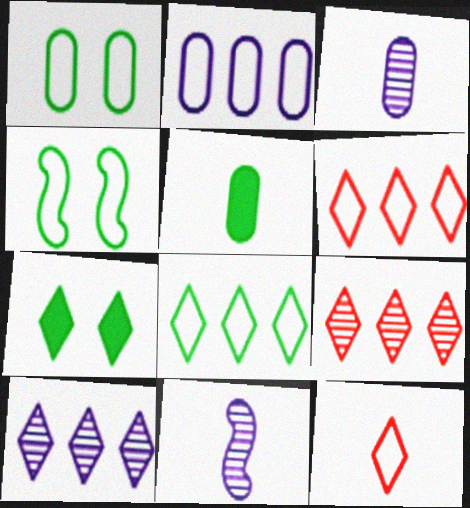[[2, 4, 12], 
[5, 11, 12], 
[7, 10, 12]]